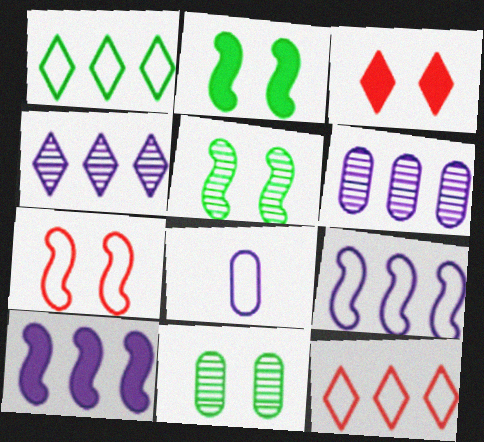[[1, 7, 8]]